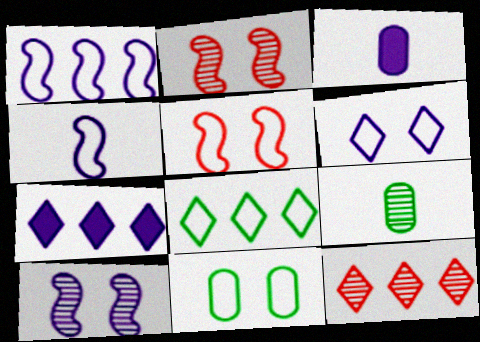[[2, 3, 8], 
[5, 6, 11], 
[5, 7, 9], 
[7, 8, 12], 
[9, 10, 12]]